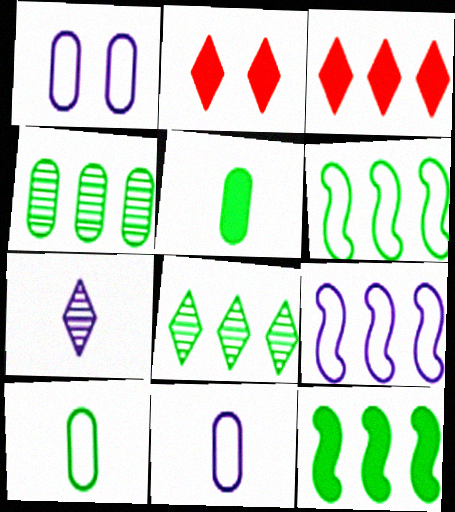[[3, 4, 9]]